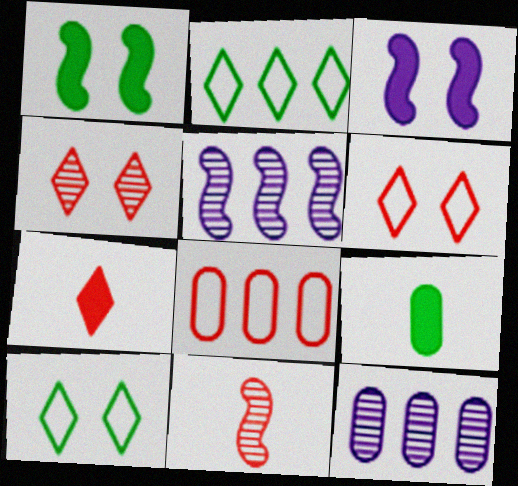[[5, 6, 9]]